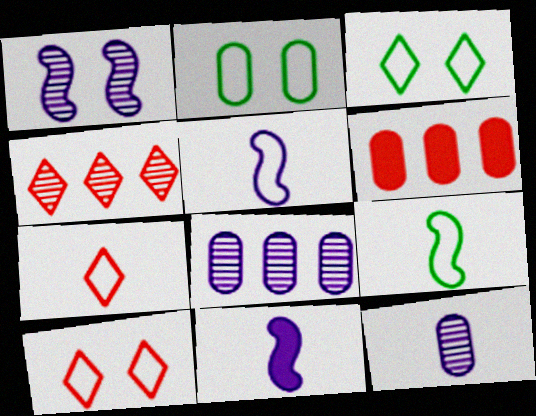[[2, 4, 11], 
[2, 6, 12]]